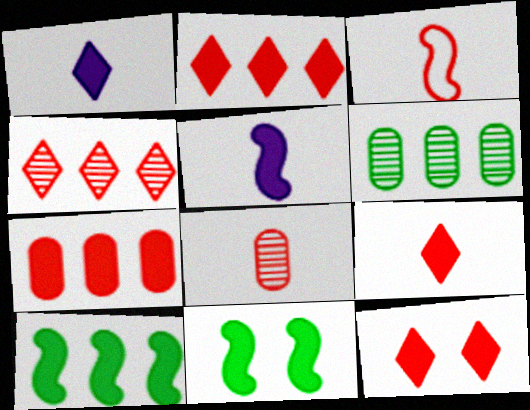[[1, 7, 11], 
[2, 9, 12], 
[3, 8, 9]]